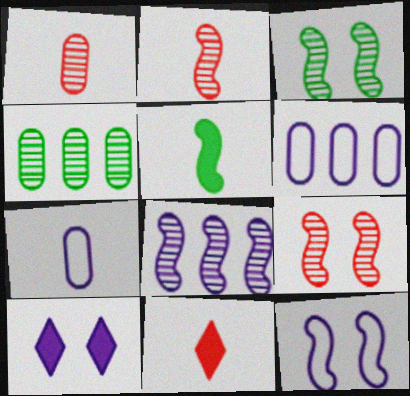[[2, 3, 8], 
[3, 6, 11], 
[4, 11, 12], 
[7, 8, 10]]